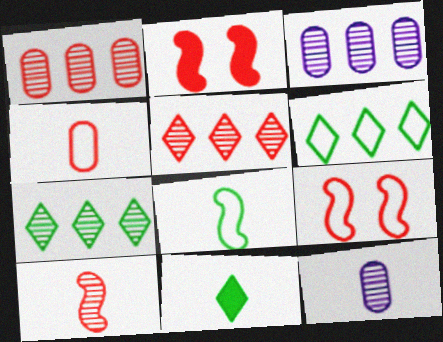[[2, 4, 5], 
[2, 6, 12], 
[3, 9, 11]]